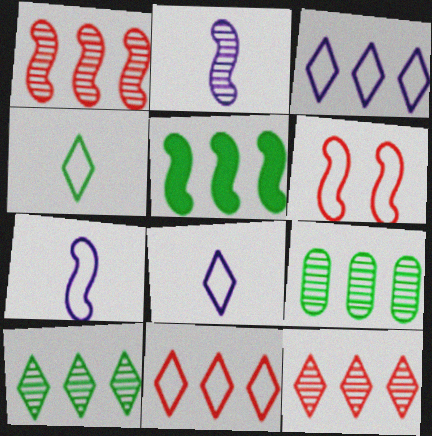[[2, 5, 6]]